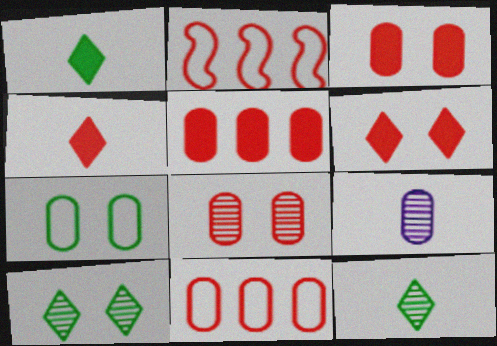[[2, 4, 8], 
[5, 7, 9]]